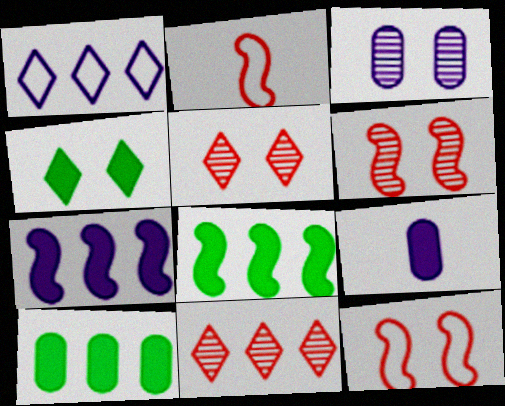[[3, 4, 12]]